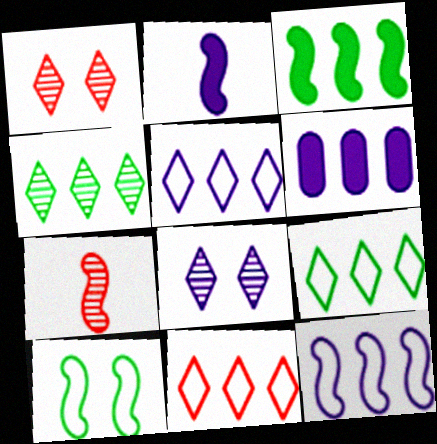[[5, 9, 11]]